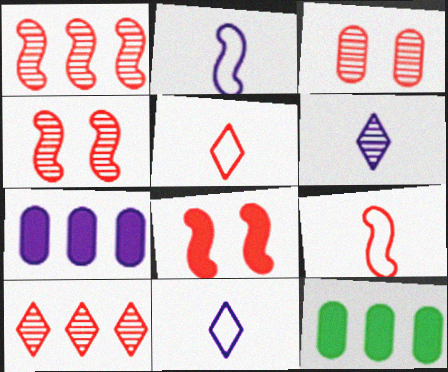[[1, 8, 9], 
[4, 11, 12]]